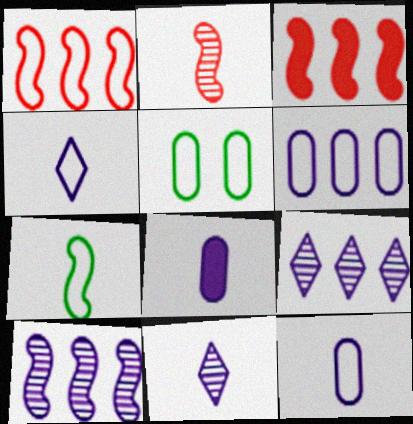[[1, 4, 5], 
[3, 5, 11]]